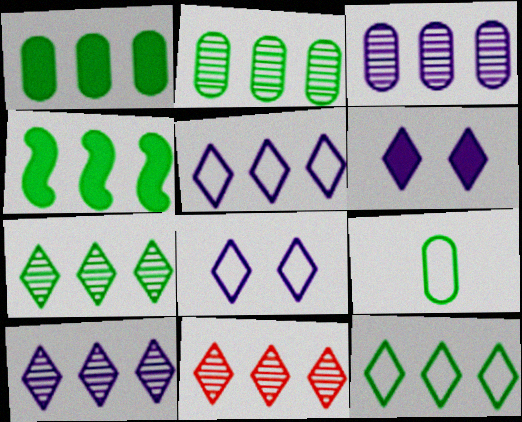[[2, 4, 12], 
[7, 10, 11]]